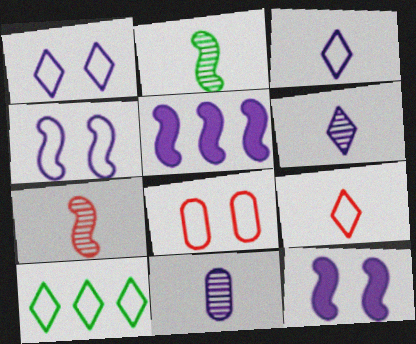[[1, 5, 11], 
[1, 9, 10]]